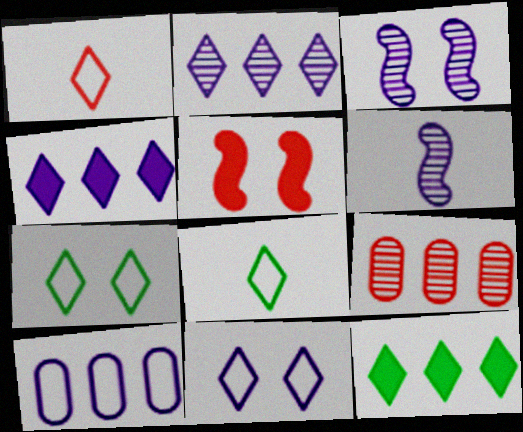[[1, 5, 9]]